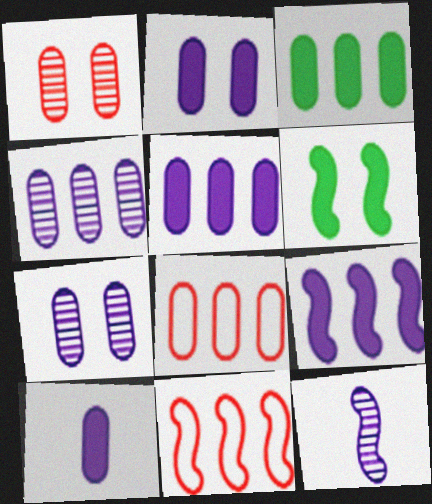[[2, 5, 10], 
[3, 4, 8], 
[6, 11, 12]]